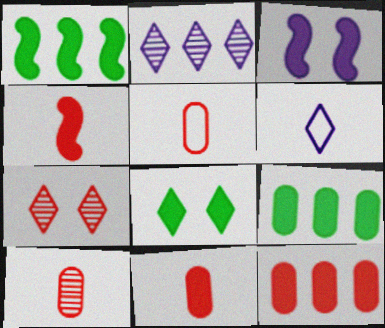[[1, 3, 4], 
[5, 10, 11]]